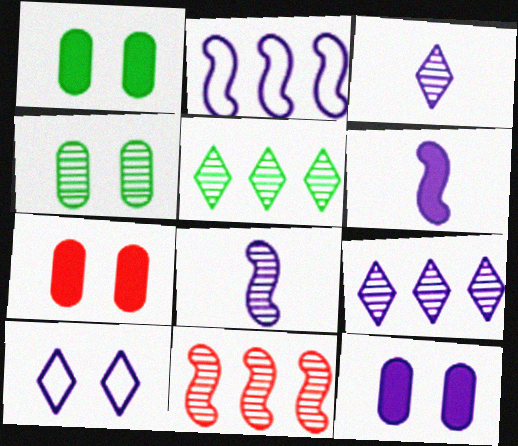[[1, 7, 12], 
[2, 3, 12], 
[3, 4, 11]]